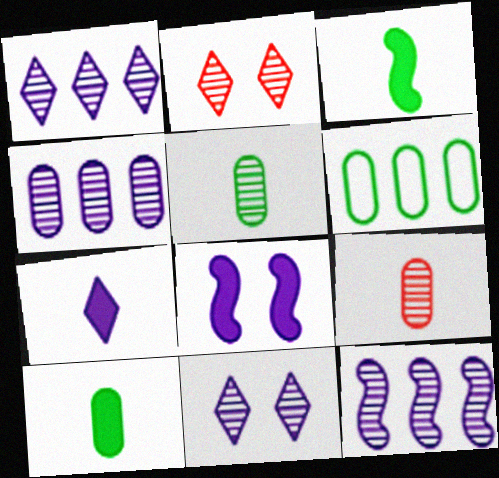[[1, 4, 12], 
[2, 5, 12]]